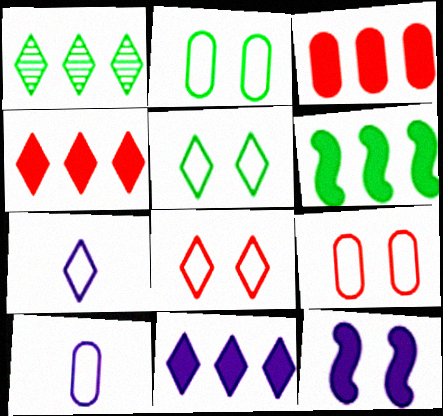[[3, 6, 11]]